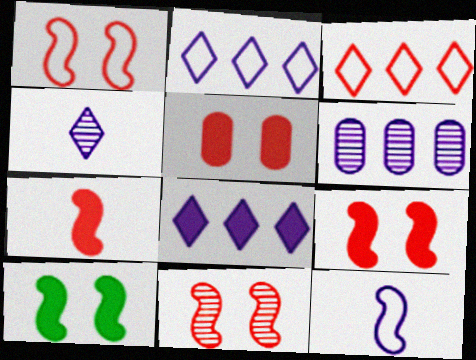[[1, 9, 11]]